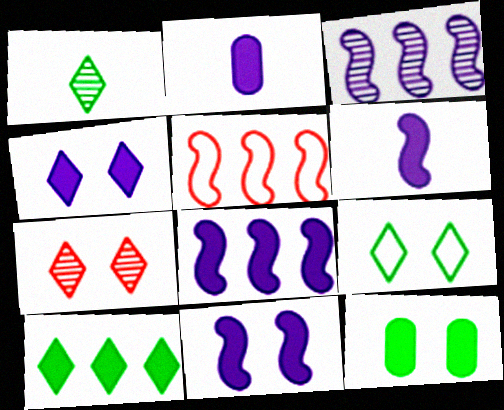[[1, 9, 10], 
[2, 4, 8], 
[4, 7, 9], 
[6, 8, 11]]